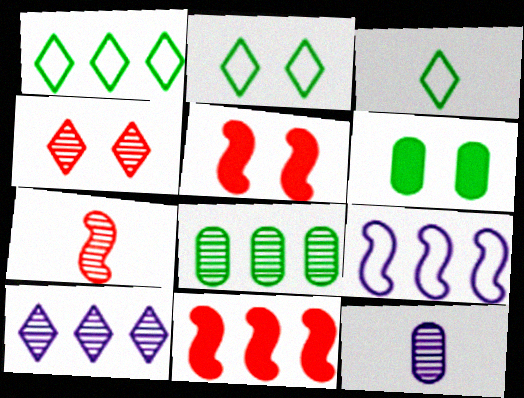[[1, 2, 3], 
[1, 5, 12], 
[2, 11, 12]]